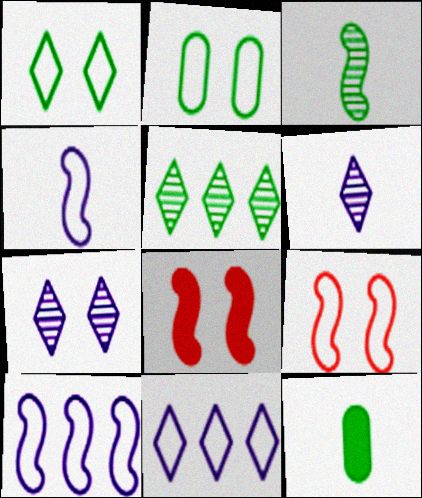[[2, 7, 8], 
[3, 8, 10]]